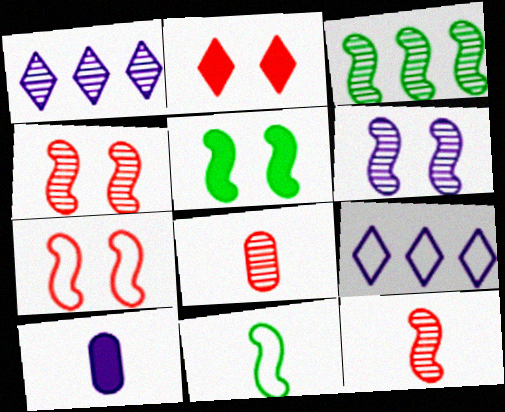[[3, 5, 11], 
[3, 6, 12], 
[5, 6, 7], 
[5, 8, 9], 
[6, 9, 10]]